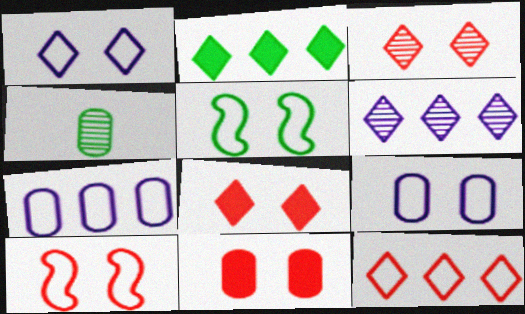[[2, 4, 5], 
[2, 6, 12], 
[3, 10, 11], 
[4, 7, 11]]